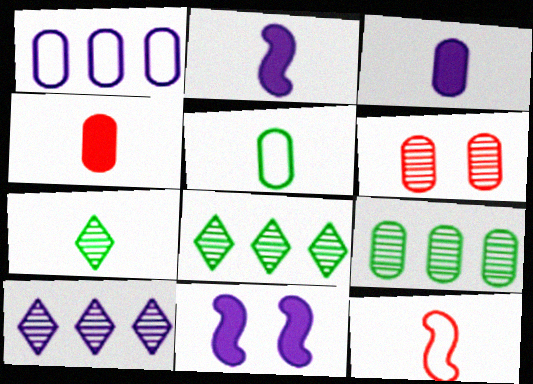[[3, 7, 12]]